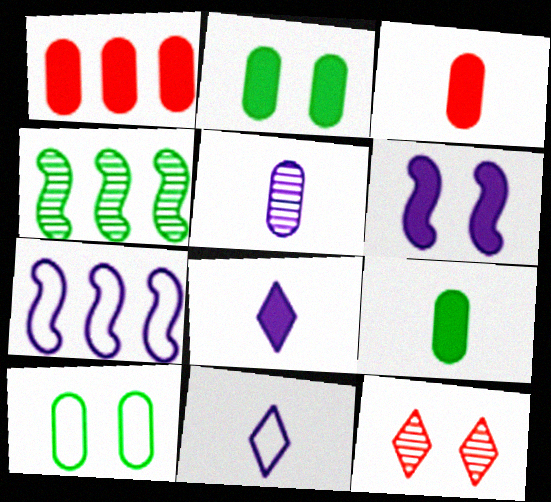[[1, 5, 10], 
[4, 5, 12], 
[6, 10, 12], 
[7, 9, 12]]